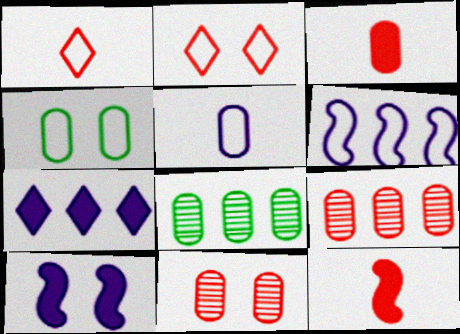[[1, 4, 6], 
[1, 8, 10], 
[2, 9, 12]]